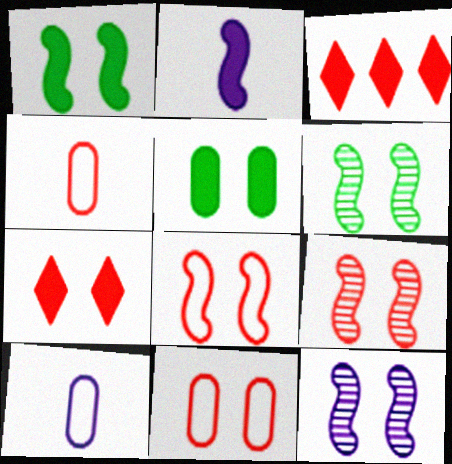[[1, 8, 12], 
[2, 3, 5], 
[3, 4, 9], 
[3, 6, 10], 
[6, 9, 12], 
[7, 9, 11]]